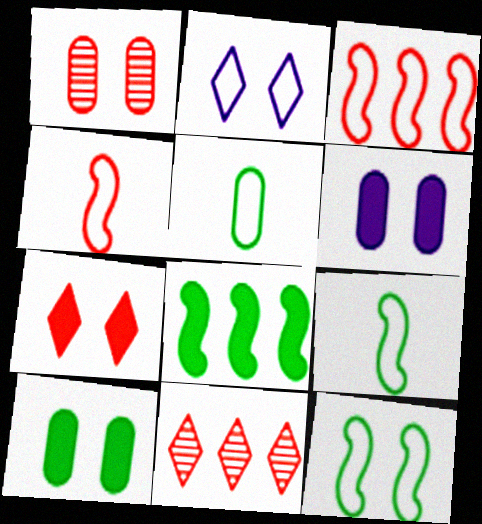[[2, 3, 5], 
[6, 9, 11]]